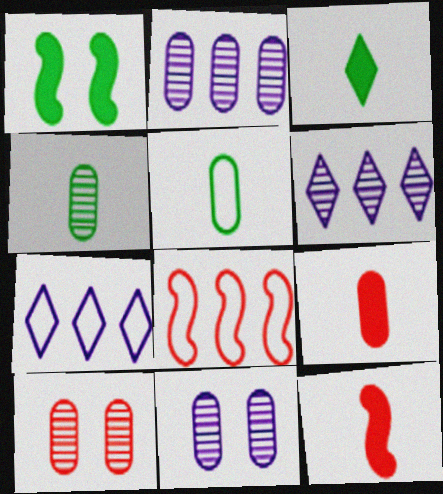[[2, 4, 10], 
[3, 8, 11]]